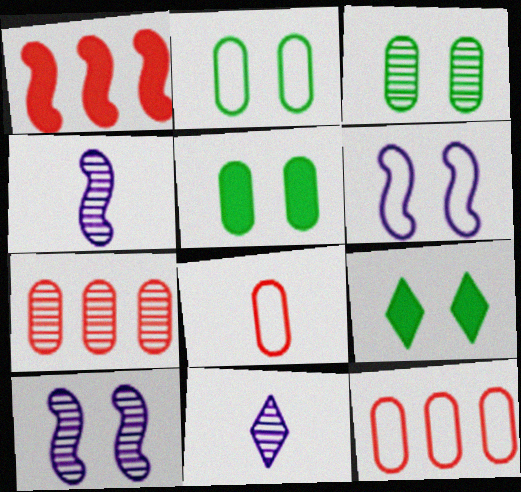[[1, 2, 11], 
[2, 3, 5], 
[4, 9, 12]]